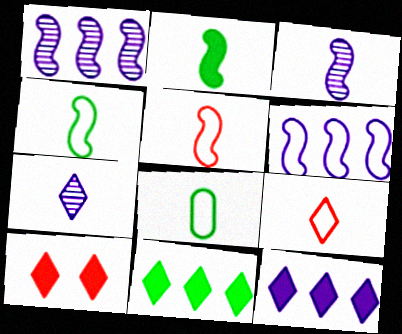[[1, 8, 10], 
[2, 3, 5]]